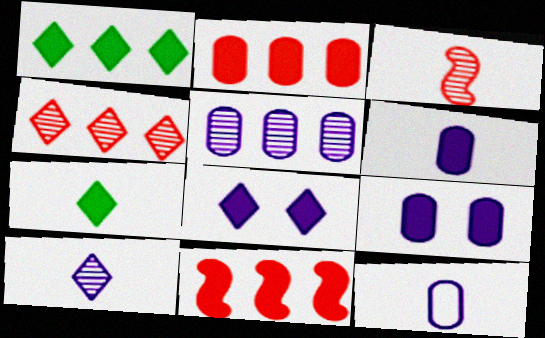[[3, 7, 12], 
[5, 9, 12], 
[7, 9, 11]]